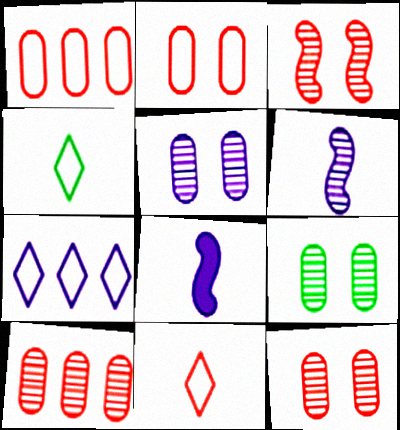[[5, 7, 8], 
[5, 9, 12]]